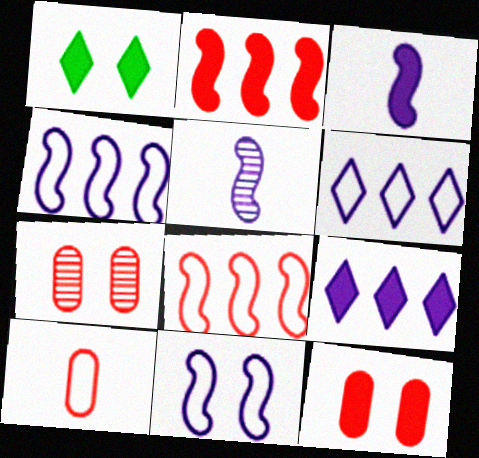[[1, 7, 11]]